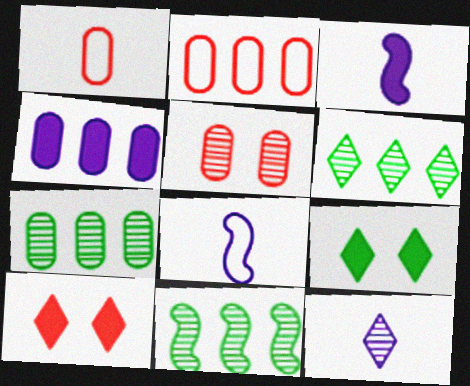[[2, 4, 7], 
[5, 11, 12], 
[6, 7, 11], 
[7, 8, 10]]